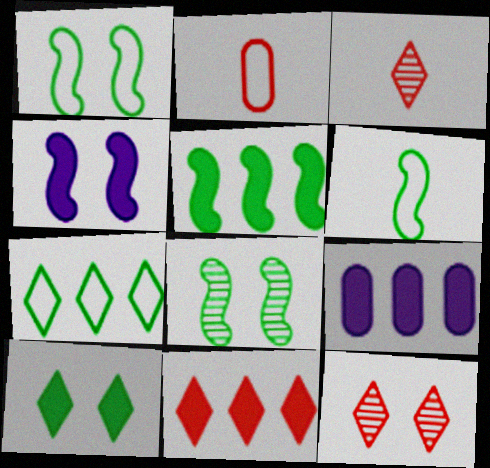[[1, 3, 9], 
[5, 6, 8], 
[5, 9, 11], 
[6, 9, 12]]